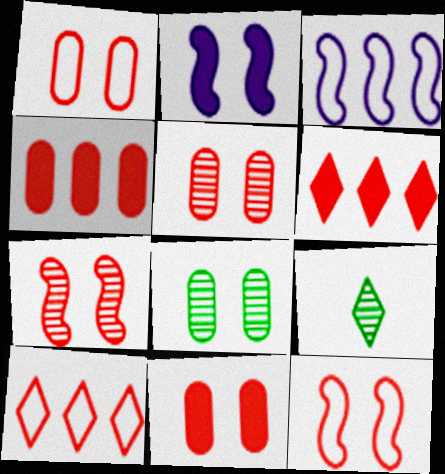[[1, 5, 11], 
[3, 9, 11]]